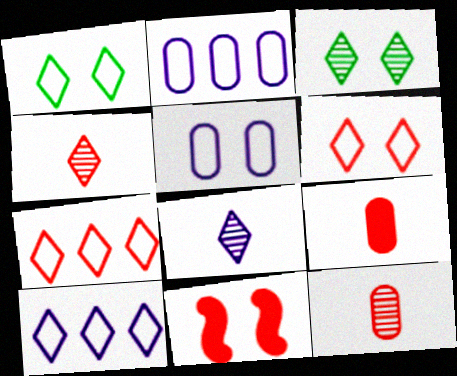[[3, 5, 11], 
[7, 11, 12]]